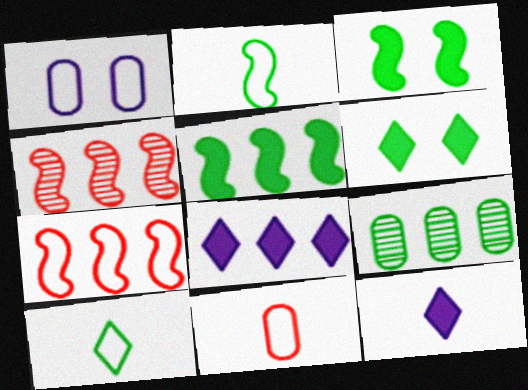[[1, 7, 10], 
[2, 6, 9], 
[3, 9, 10], 
[7, 8, 9]]